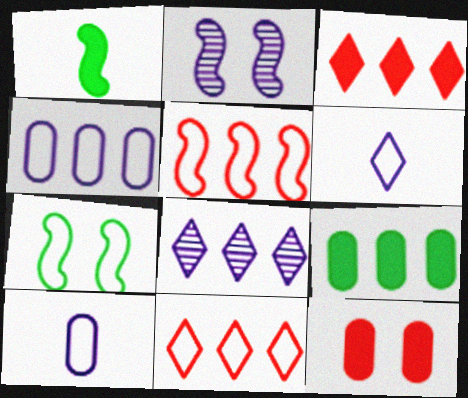[[1, 2, 5], 
[5, 8, 9], 
[7, 10, 11]]